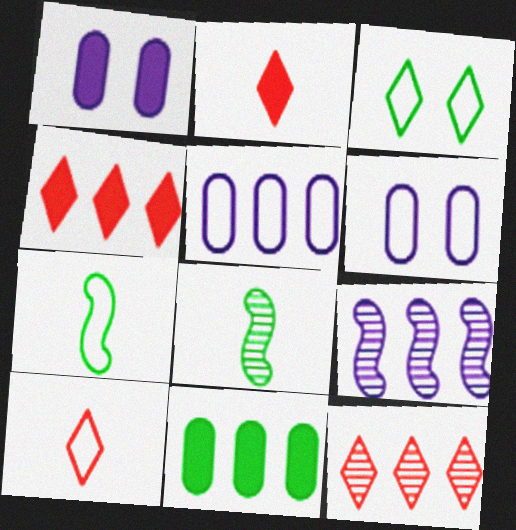[[1, 7, 12], 
[3, 8, 11], 
[4, 6, 8]]